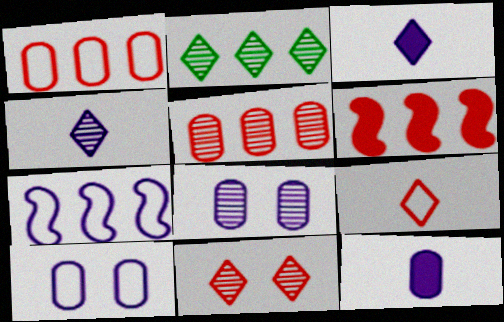[[2, 4, 11], 
[3, 7, 8]]